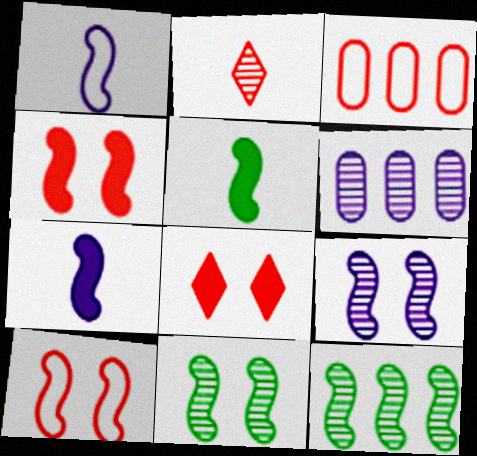[[1, 4, 12], 
[2, 3, 4], 
[2, 6, 11], 
[7, 10, 12]]